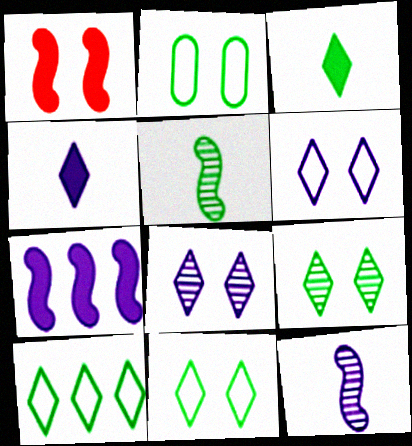[[1, 2, 8], 
[3, 9, 10]]